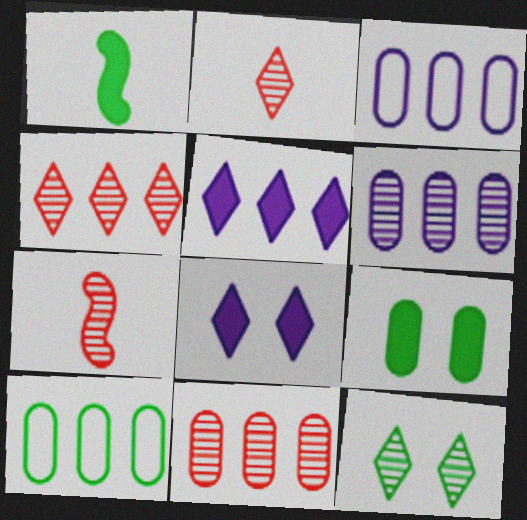[[1, 10, 12], 
[6, 7, 12], 
[7, 8, 10]]